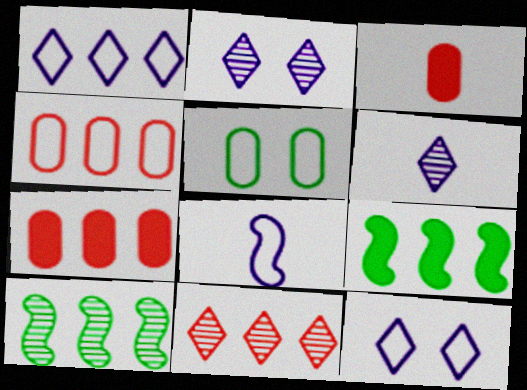[[1, 7, 10], 
[3, 10, 12]]